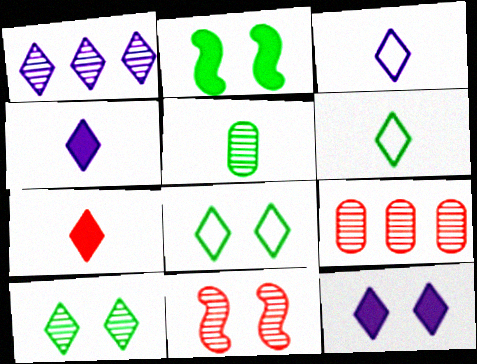[[1, 3, 12], 
[1, 5, 11], 
[1, 7, 8], 
[2, 3, 9]]